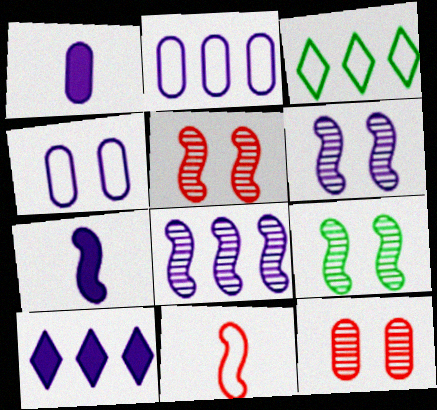[[1, 3, 5], 
[2, 8, 10], 
[3, 4, 11], 
[3, 7, 12], 
[5, 6, 9]]